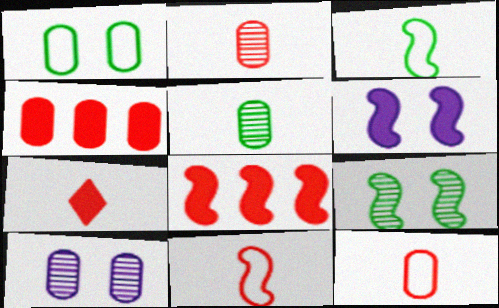[[2, 7, 11]]